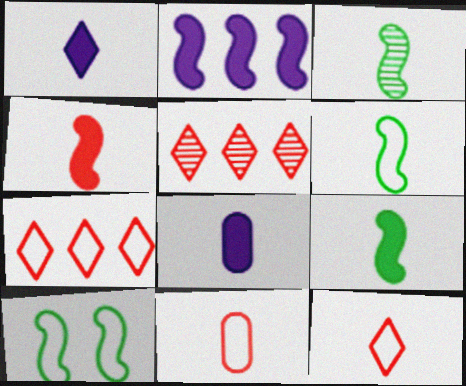[[1, 3, 11], 
[3, 6, 9], 
[3, 8, 12], 
[5, 8, 10]]